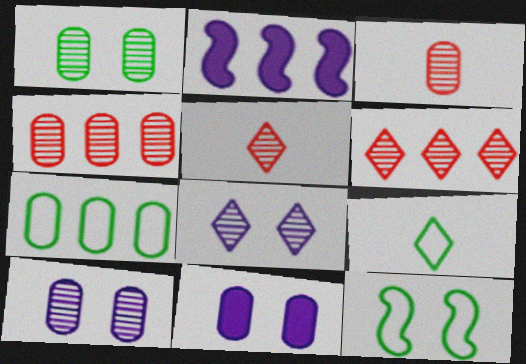[[2, 6, 7], 
[3, 7, 11], 
[7, 9, 12]]